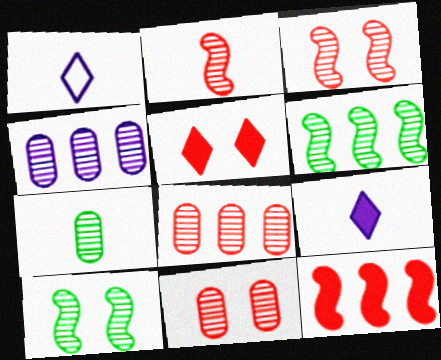[[4, 7, 11]]